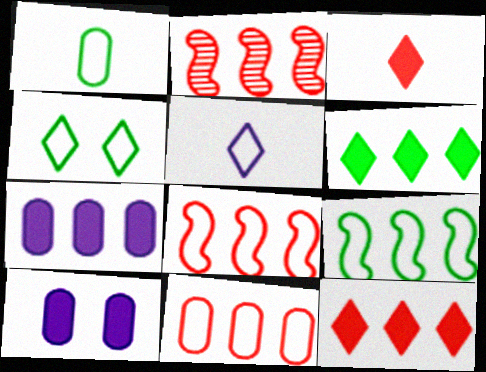[[1, 4, 9], 
[2, 11, 12]]